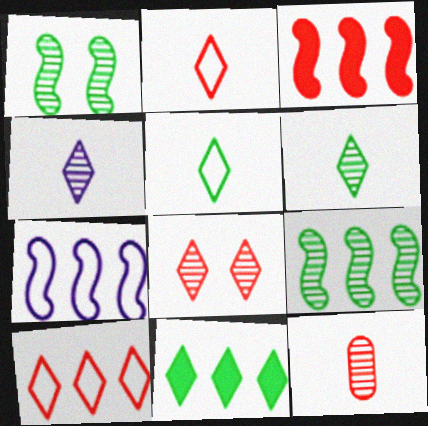[[3, 7, 9]]